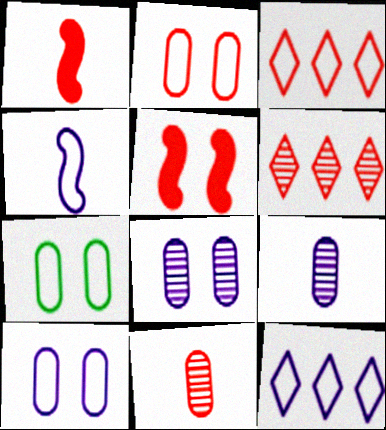[[1, 2, 6], 
[2, 7, 10], 
[3, 4, 7], 
[3, 5, 11], 
[4, 10, 12]]